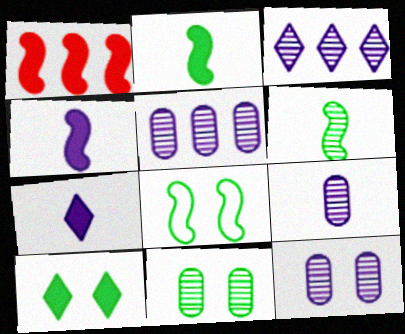[[5, 9, 12], 
[8, 10, 11]]